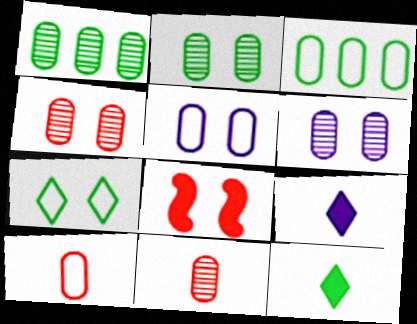[[1, 6, 11], 
[2, 4, 6], 
[3, 5, 10], 
[6, 7, 8]]